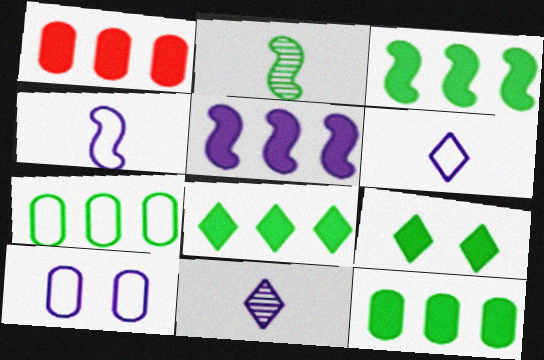[[1, 5, 8], 
[2, 7, 9], 
[3, 8, 12], 
[5, 10, 11]]